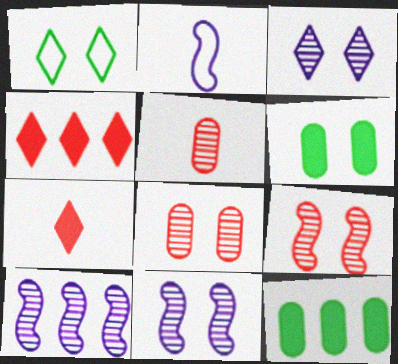[]